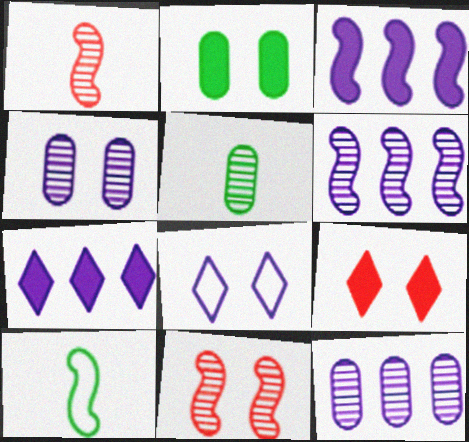[[2, 8, 11], 
[3, 10, 11], 
[9, 10, 12]]